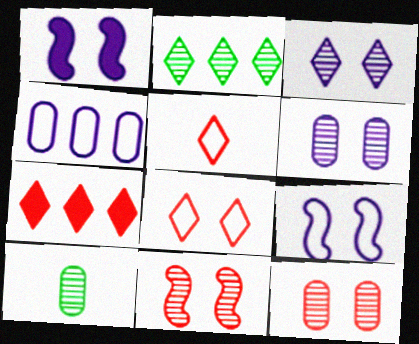[[7, 9, 10]]